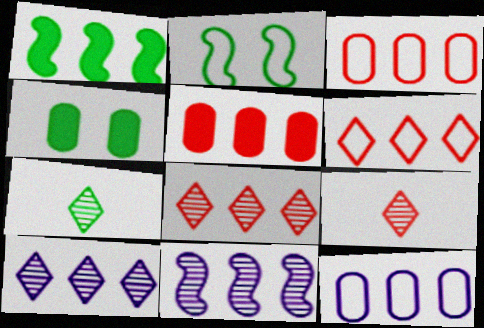[[1, 3, 10], 
[1, 8, 12]]